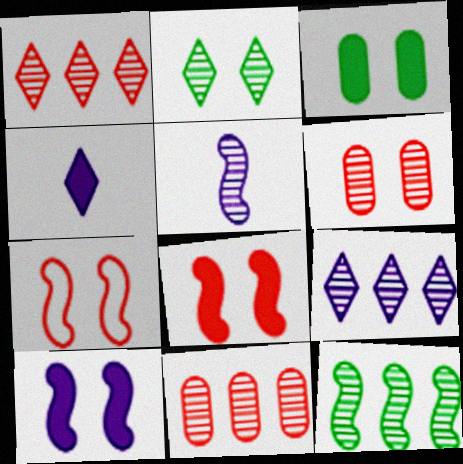[[2, 5, 11], 
[9, 11, 12]]